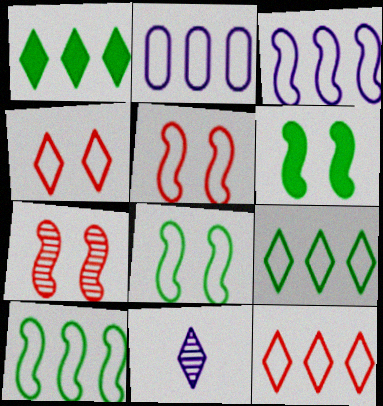[[1, 4, 11], 
[2, 10, 12]]